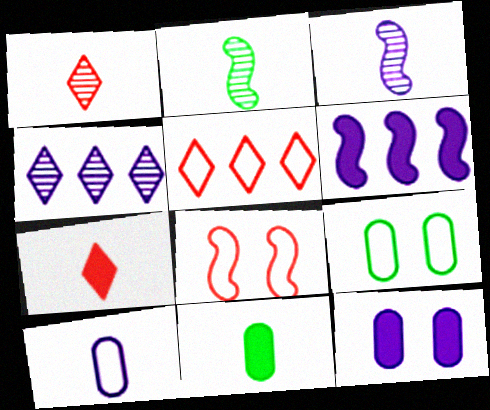[[1, 6, 9], 
[2, 5, 12], 
[2, 6, 8], 
[2, 7, 10], 
[4, 8, 11]]